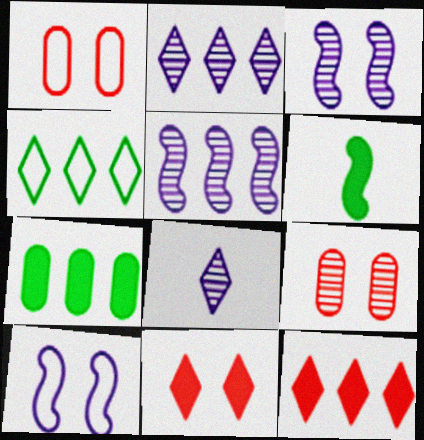[[1, 2, 6], 
[2, 4, 12], 
[4, 8, 11]]